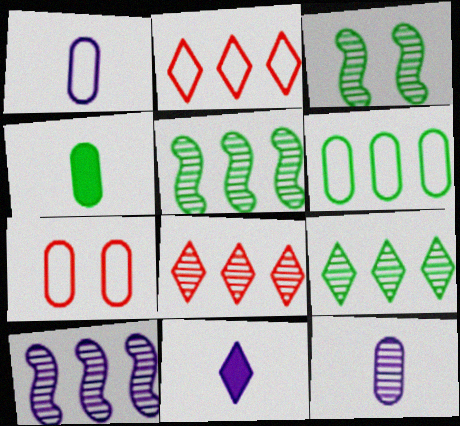[[1, 6, 7], 
[3, 8, 12], 
[5, 7, 11]]